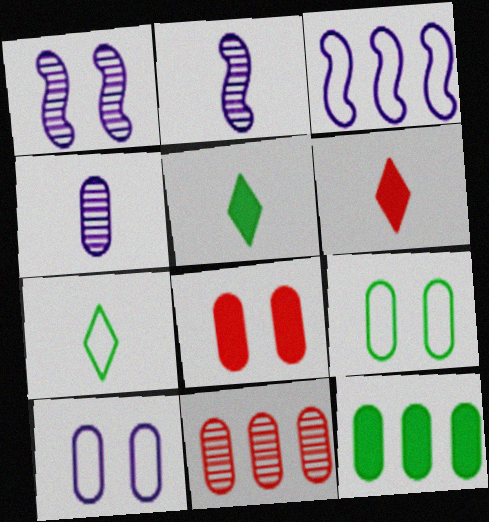[]